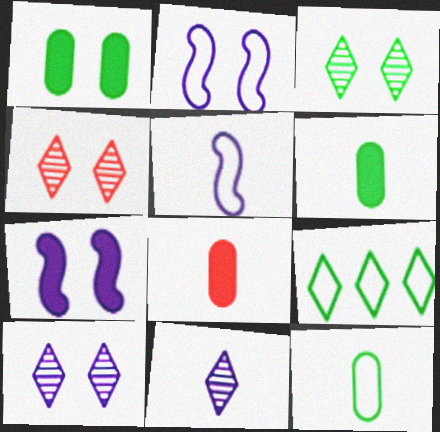[[1, 2, 4], 
[3, 4, 10]]